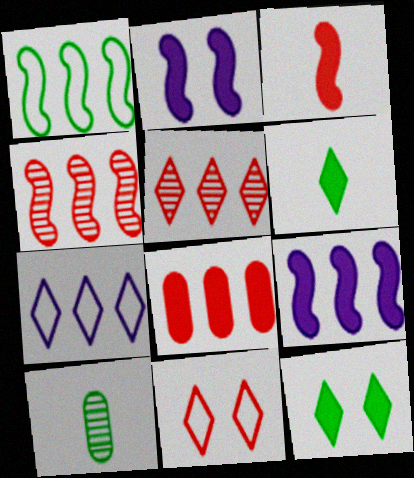[[1, 4, 9], 
[1, 10, 12], 
[2, 6, 8], 
[9, 10, 11]]